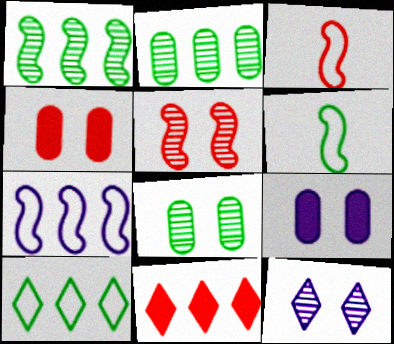[[2, 7, 11], 
[5, 8, 12]]